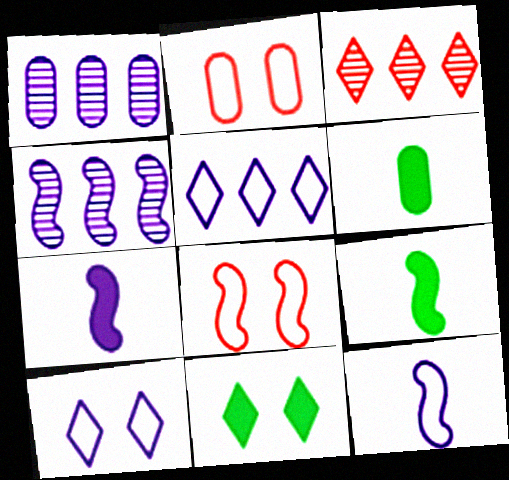[[1, 2, 6], 
[1, 7, 10], 
[4, 8, 9]]